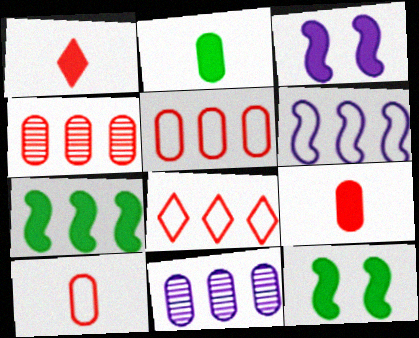[[7, 8, 11]]